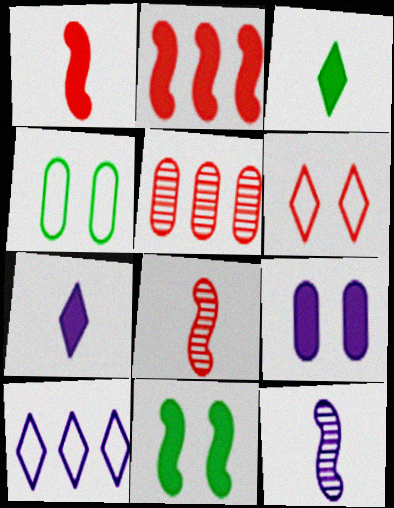[[1, 5, 6], 
[2, 3, 9], 
[9, 10, 12]]